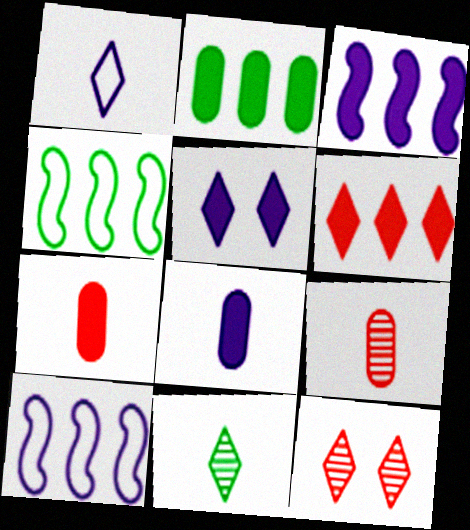[[2, 3, 6], 
[3, 5, 8], 
[4, 5, 9], 
[4, 8, 12]]